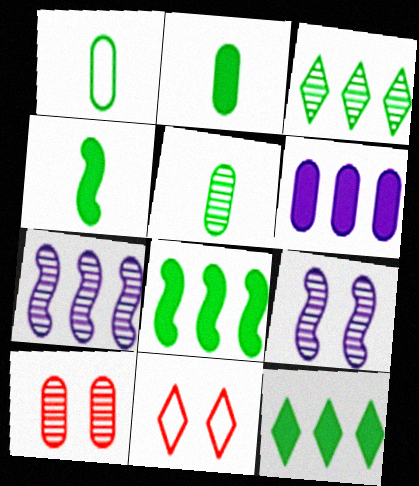[[1, 2, 5], 
[1, 6, 10], 
[2, 7, 11]]